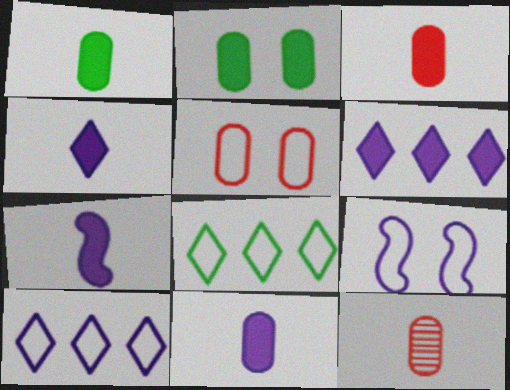[[1, 3, 11], 
[4, 7, 11]]